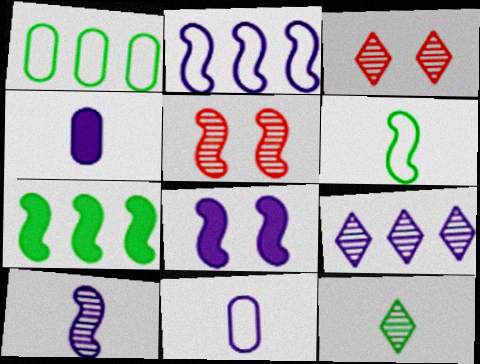[[2, 8, 10], 
[3, 7, 11], 
[3, 9, 12], 
[8, 9, 11]]